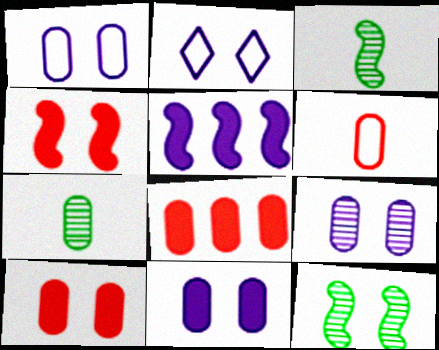[[1, 7, 8], 
[1, 9, 11], 
[2, 3, 8], 
[2, 10, 12]]